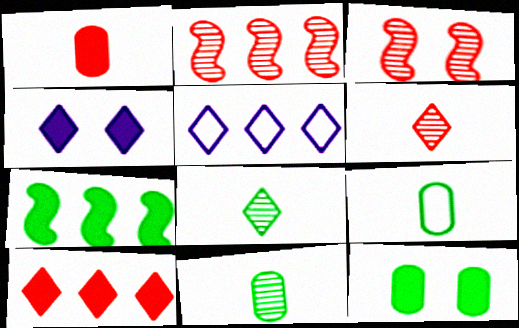[[1, 4, 7], 
[2, 4, 9]]